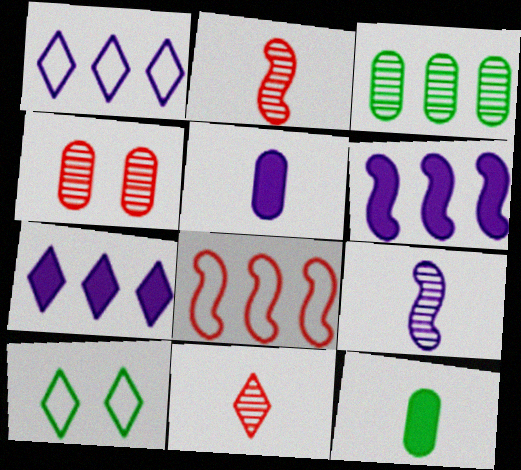[[3, 7, 8], 
[7, 10, 11]]